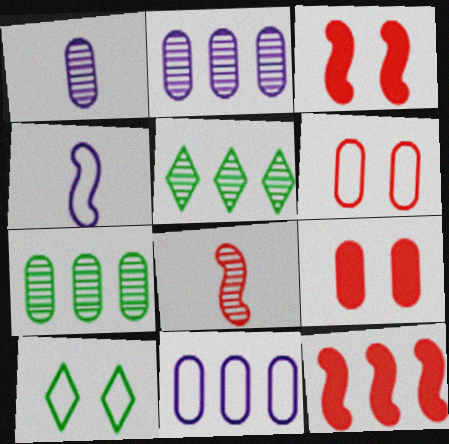[[1, 10, 12], 
[4, 5, 9], 
[5, 11, 12]]